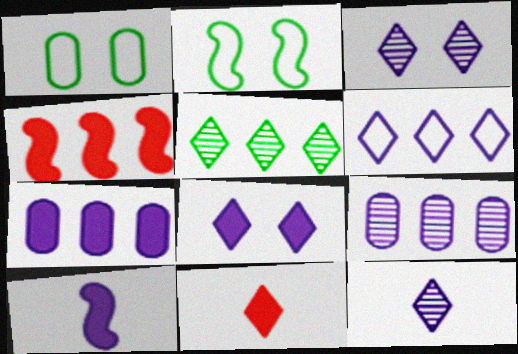[[1, 4, 12], 
[2, 9, 11], 
[6, 8, 12], 
[7, 8, 10]]